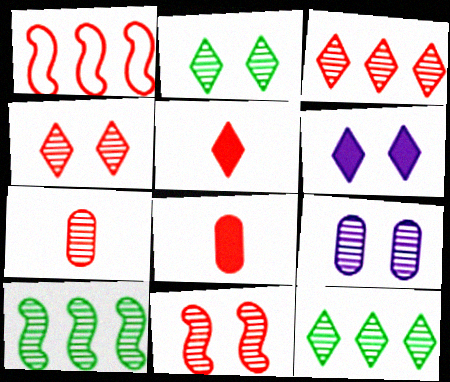[[1, 4, 8], 
[2, 9, 11], 
[3, 7, 11]]